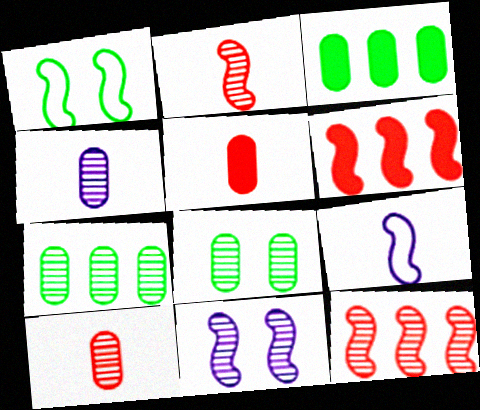[]